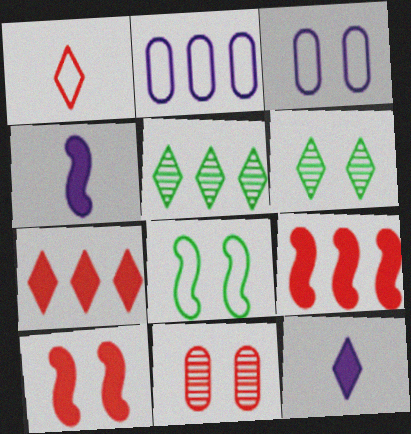[[1, 2, 8], 
[1, 9, 11], 
[2, 5, 9], 
[3, 6, 10]]